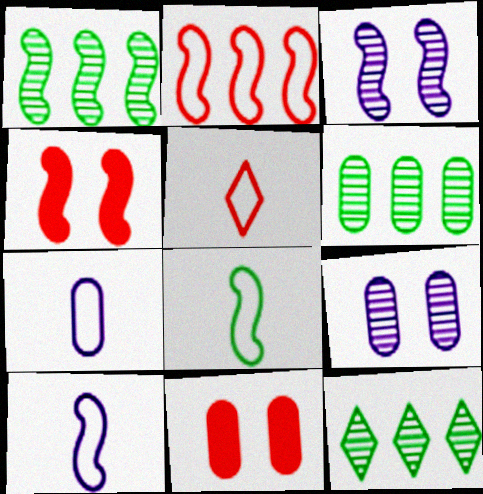[[1, 4, 10], 
[1, 6, 12], 
[4, 7, 12], 
[5, 7, 8], 
[6, 7, 11], 
[10, 11, 12]]